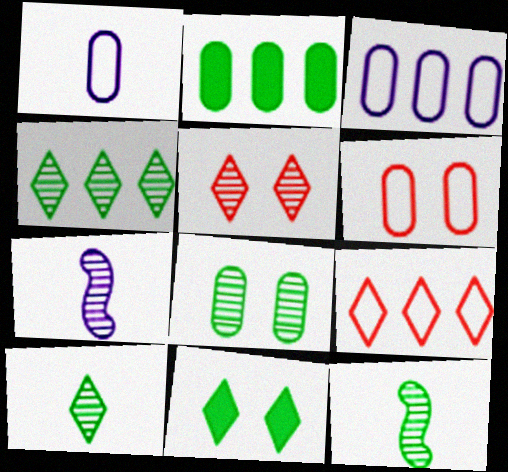[[4, 8, 12]]